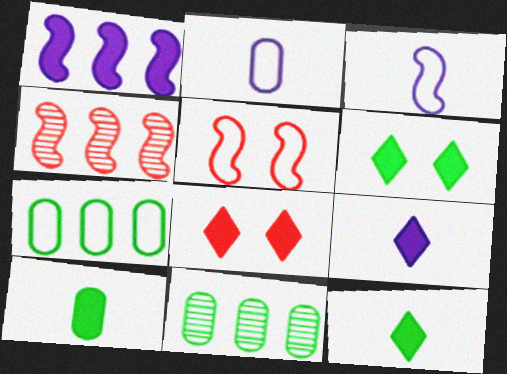[[1, 8, 10], 
[2, 4, 6], 
[3, 8, 11], 
[5, 9, 11]]